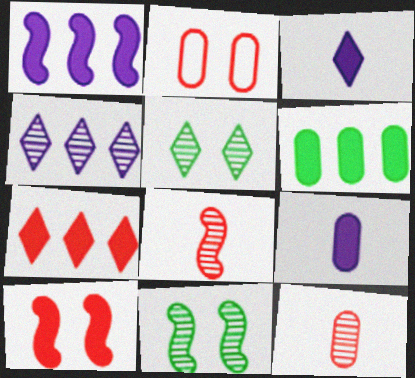[[1, 6, 7], 
[2, 7, 8], 
[3, 6, 10], 
[4, 11, 12]]